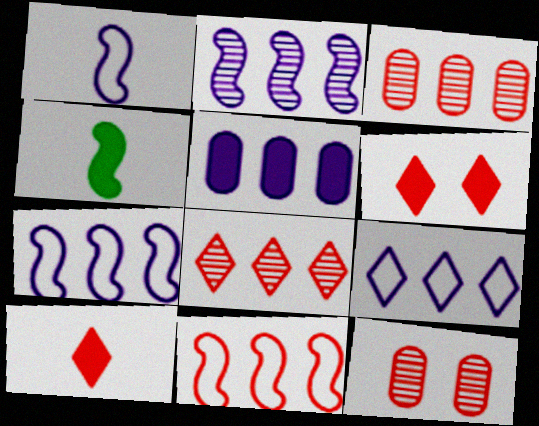[[2, 5, 9], 
[4, 5, 6], 
[4, 9, 12], 
[10, 11, 12]]